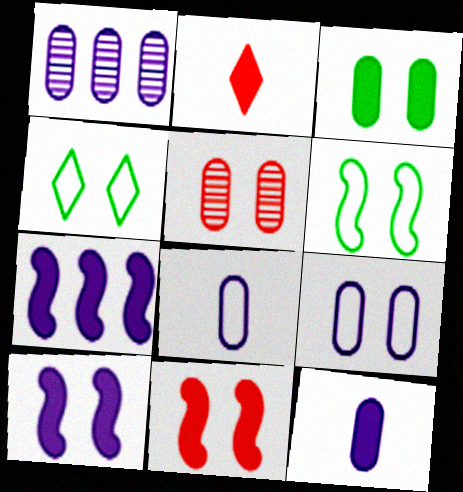[[1, 2, 6], 
[1, 9, 12], 
[2, 3, 7], 
[3, 5, 9], 
[4, 5, 10]]